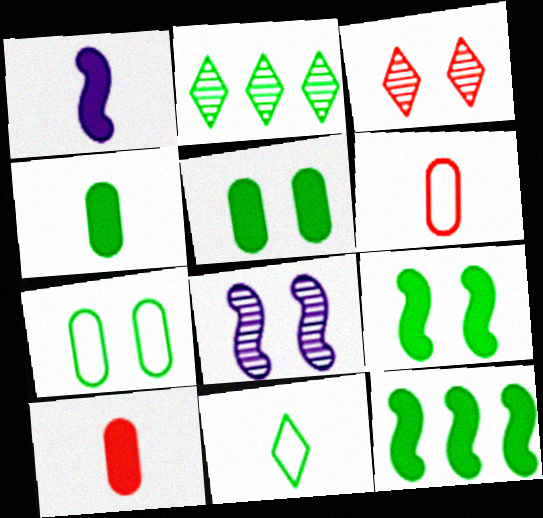[]